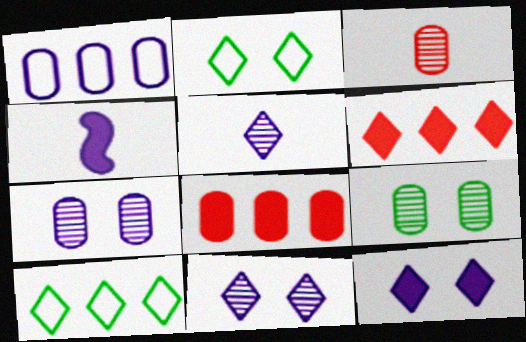[[1, 4, 11], 
[2, 5, 6]]